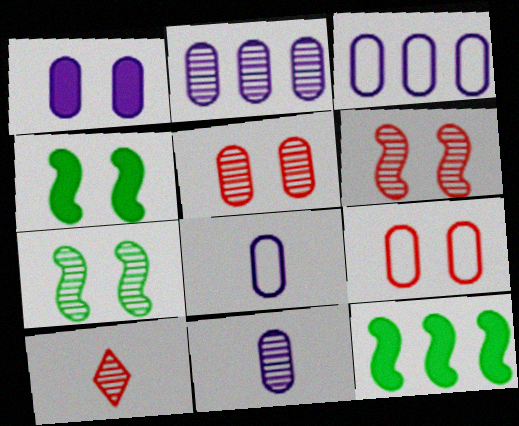[[1, 2, 8], 
[1, 3, 11], 
[2, 7, 10], 
[3, 4, 10]]